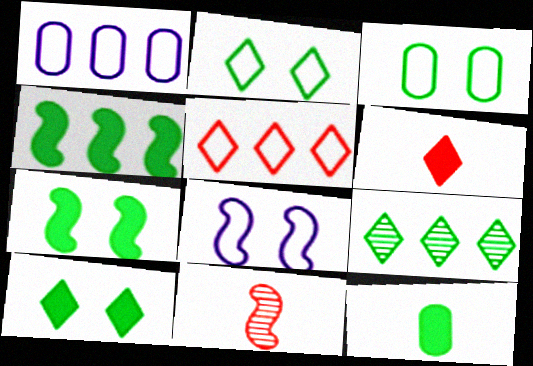[[1, 10, 11], 
[4, 8, 11], 
[4, 10, 12]]